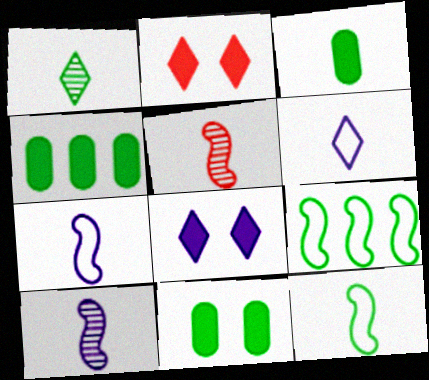[[1, 3, 12], 
[1, 9, 11], 
[3, 4, 11], 
[3, 5, 6]]